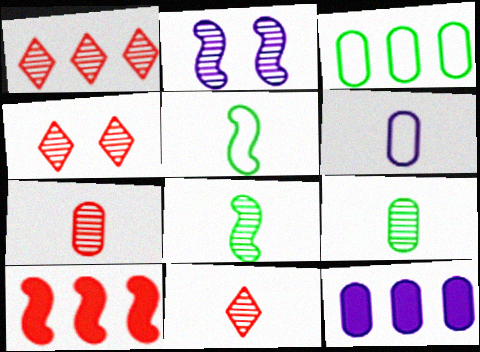[[1, 2, 9], 
[1, 4, 11], 
[2, 5, 10], 
[4, 5, 12]]